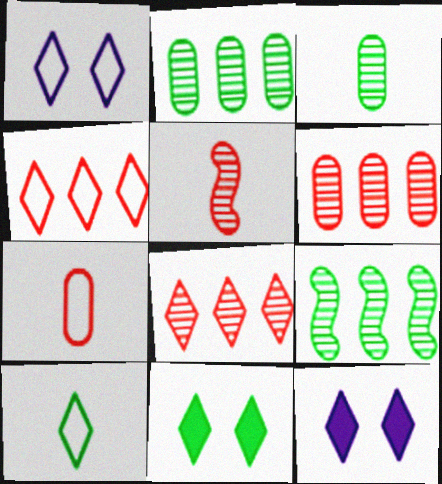[[1, 4, 10], 
[7, 9, 12], 
[8, 10, 12]]